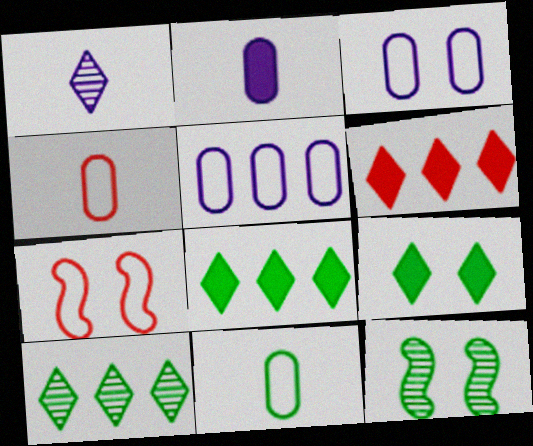[[2, 7, 10], 
[8, 11, 12]]